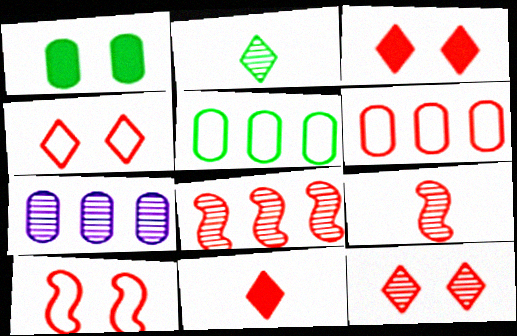[[3, 4, 12], 
[3, 6, 9]]